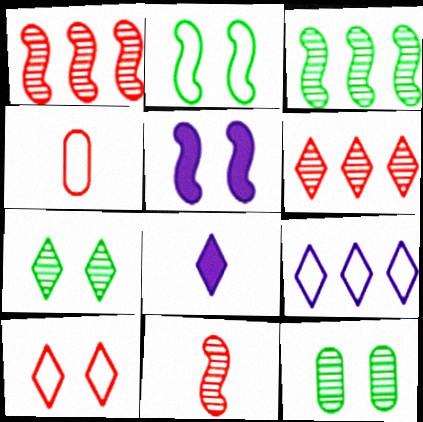[[2, 4, 9], 
[5, 10, 12]]